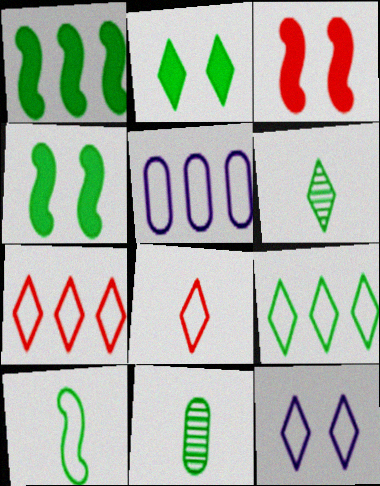[[2, 6, 9], 
[3, 5, 6], 
[4, 9, 11], 
[8, 9, 12]]